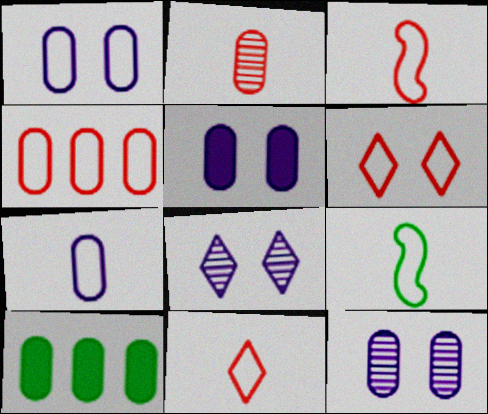[[1, 2, 10], 
[1, 5, 12], 
[3, 4, 6], 
[3, 8, 10], 
[7, 9, 11]]